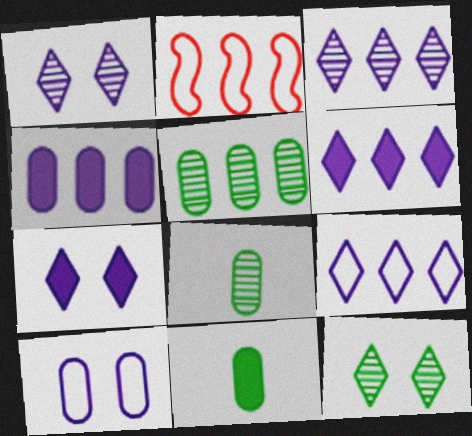[[1, 2, 11], 
[2, 5, 6], 
[2, 7, 8], 
[3, 6, 9]]